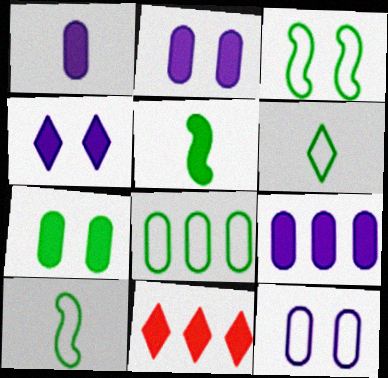[[1, 2, 9], 
[2, 5, 11], 
[3, 6, 8]]